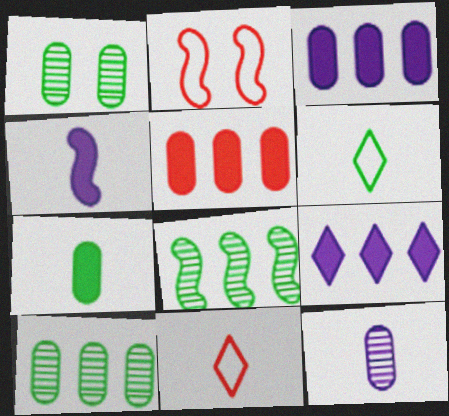[[2, 4, 8]]